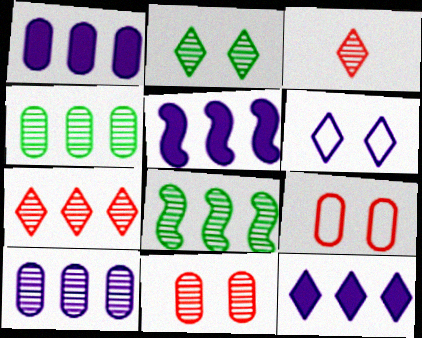[[1, 5, 12], 
[7, 8, 10]]